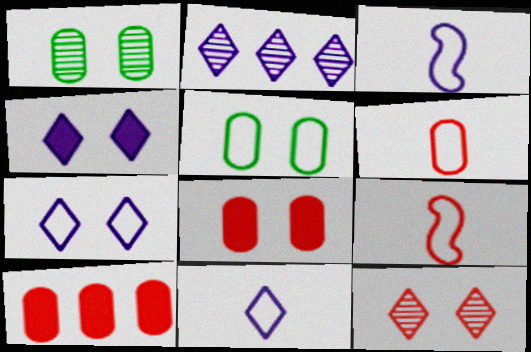[[2, 4, 11], 
[9, 10, 12]]